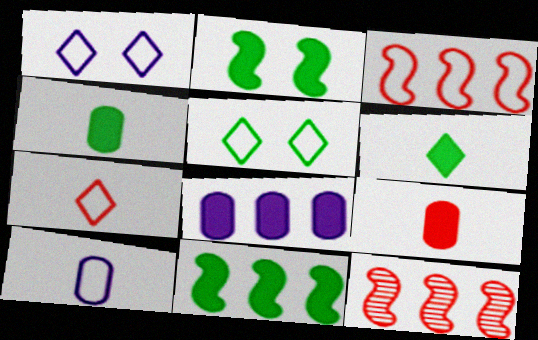[[1, 4, 12], 
[3, 5, 10]]